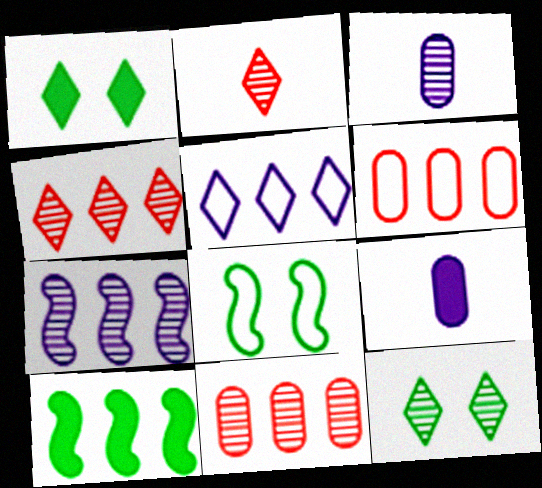[[1, 2, 5], 
[4, 8, 9], 
[5, 10, 11]]